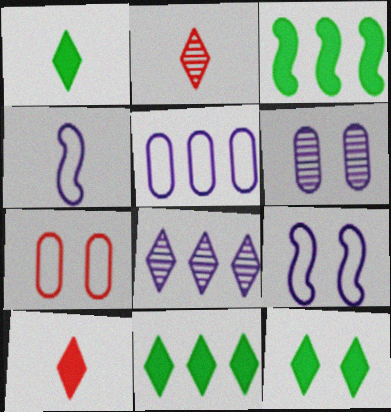[[1, 11, 12]]